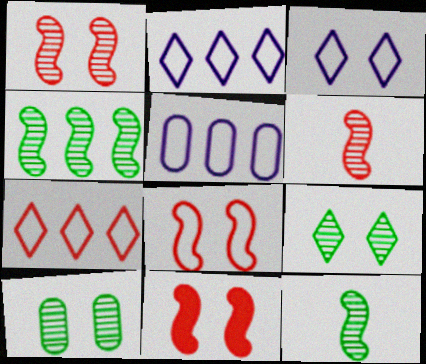[[1, 8, 11], 
[3, 10, 11]]